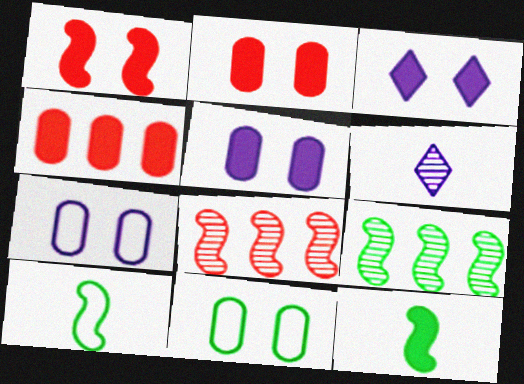[[3, 4, 12]]